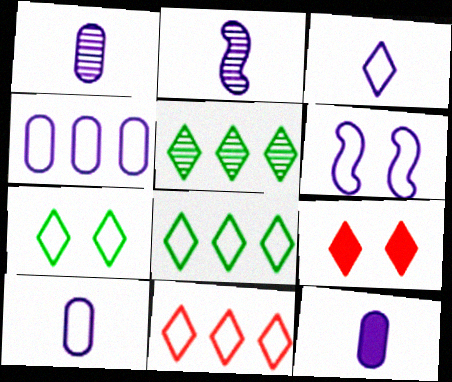[[1, 10, 12], 
[2, 3, 12], 
[3, 4, 6], 
[3, 5, 9], 
[3, 7, 11]]